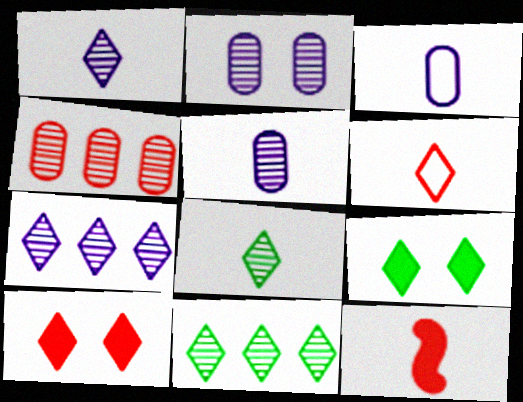[[3, 8, 12], 
[6, 7, 9]]